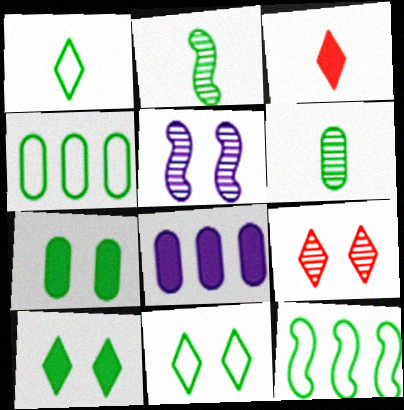[[2, 4, 10], 
[3, 4, 5], 
[4, 6, 7], 
[6, 10, 12]]